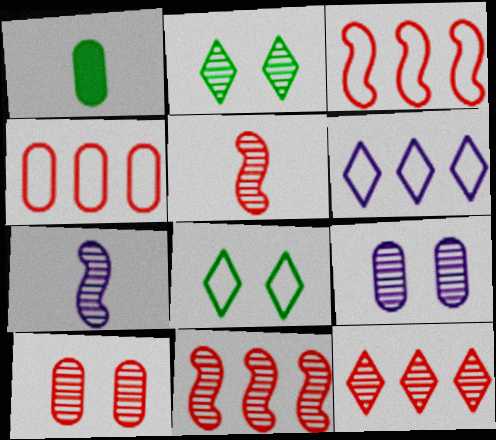[[1, 4, 9], 
[5, 10, 12]]